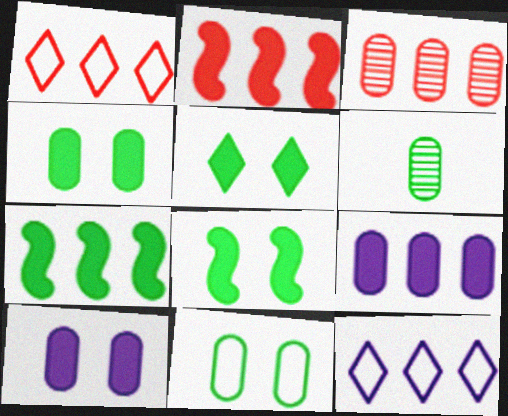[[1, 2, 3], 
[3, 7, 12], 
[4, 5, 8]]